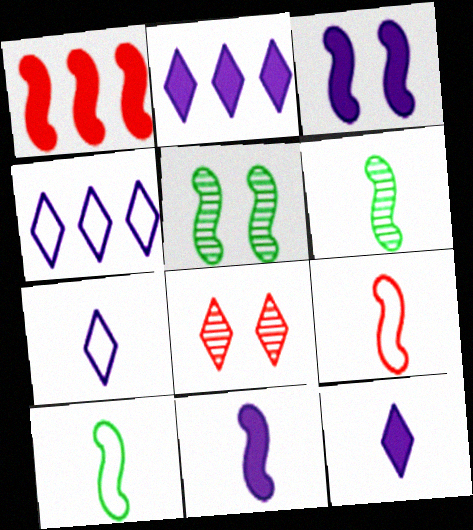[[6, 9, 11]]